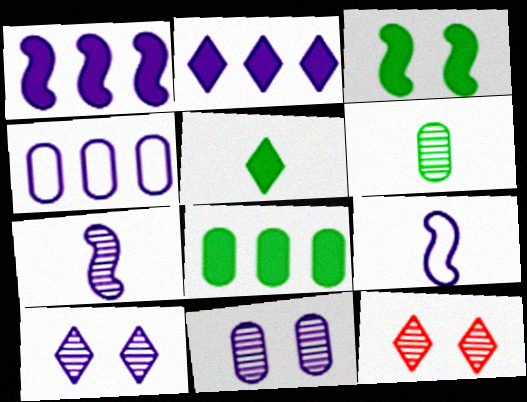[[2, 9, 11], 
[3, 5, 8], 
[8, 9, 12]]